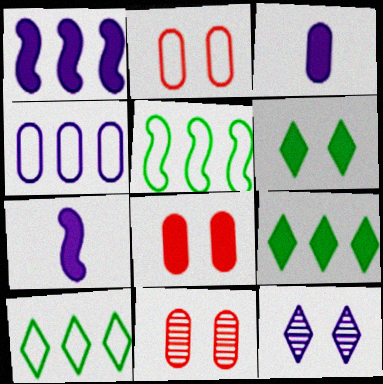[[2, 8, 11], 
[4, 7, 12], 
[7, 8, 9], 
[7, 10, 11]]